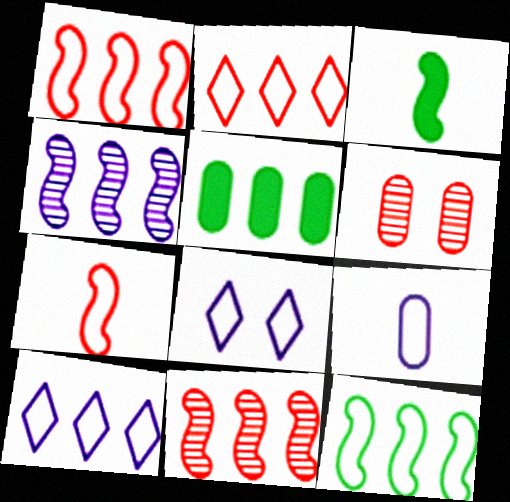[[2, 4, 5], 
[3, 6, 10], 
[5, 6, 9], 
[5, 10, 11]]